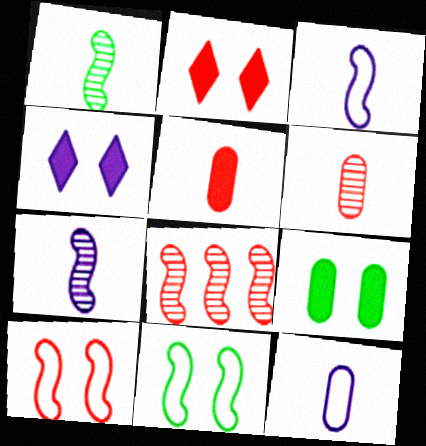[]